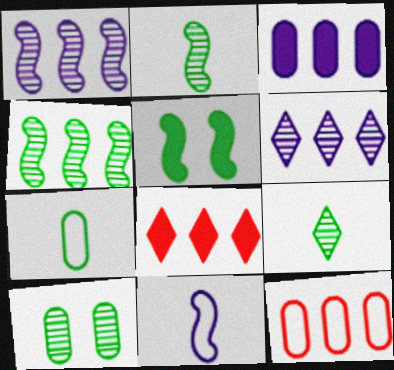[[4, 9, 10], 
[8, 10, 11]]